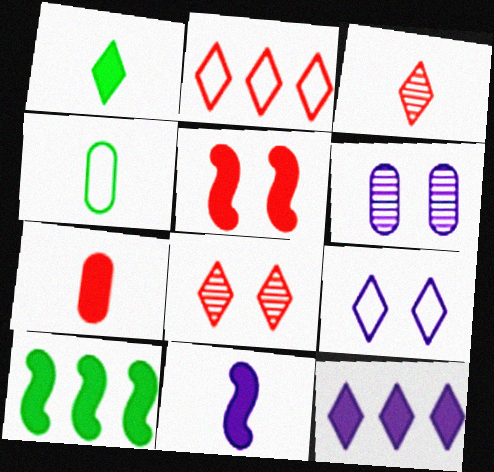[[1, 7, 11], 
[3, 4, 11], 
[5, 10, 11]]